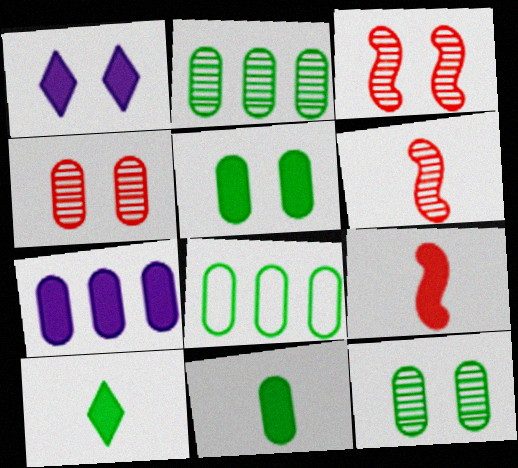[[1, 6, 8], 
[8, 11, 12]]